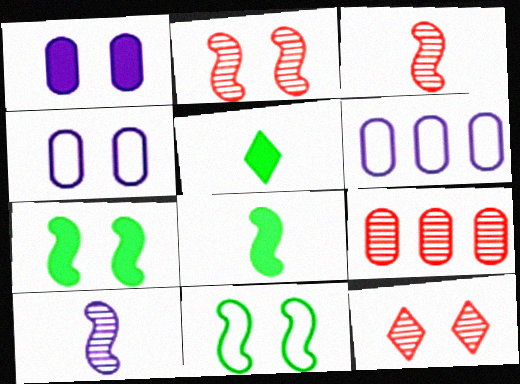[[1, 11, 12], 
[2, 5, 6], 
[3, 9, 12], 
[4, 7, 12], 
[6, 8, 12]]